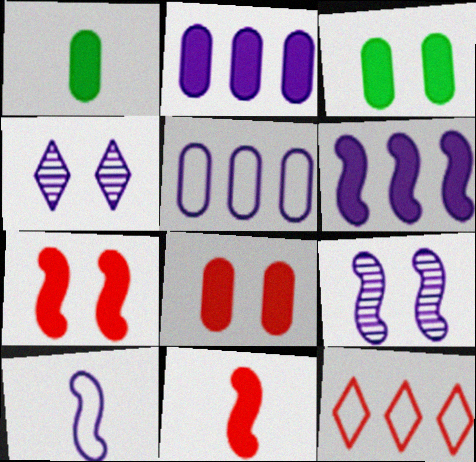[[1, 2, 8], 
[1, 9, 12], 
[2, 4, 10], 
[6, 9, 10]]